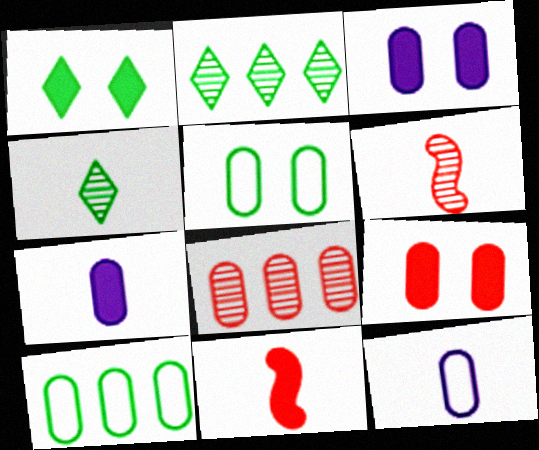[[4, 11, 12], 
[5, 7, 8]]